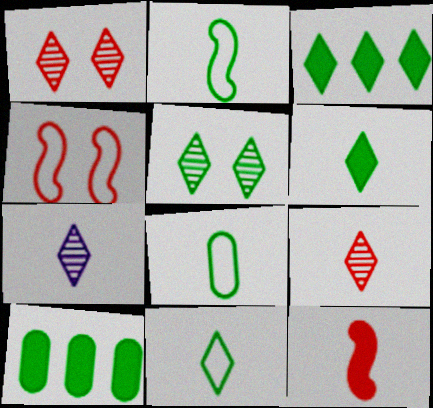[[2, 5, 10], 
[2, 8, 11], 
[3, 5, 11], 
[4, 7, 10], 
[7, 8, 12]]